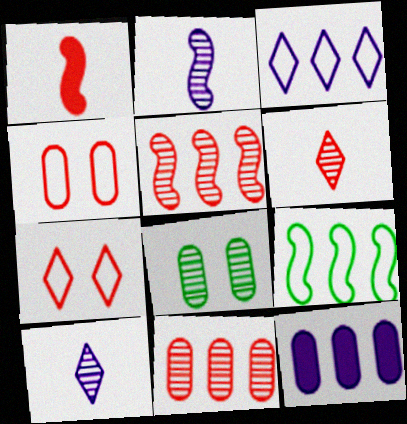[[1, 3, 8], 
[1, 7, 11], 
[5, 8, 10]]